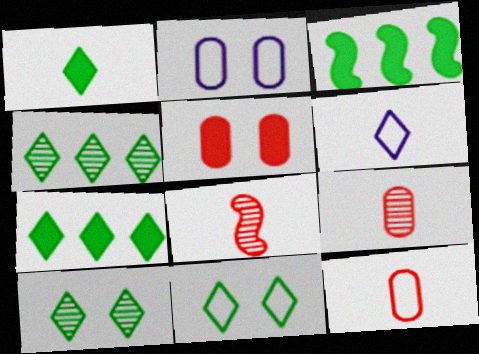[[1, 4, 11], 
[2, 7, 8]]